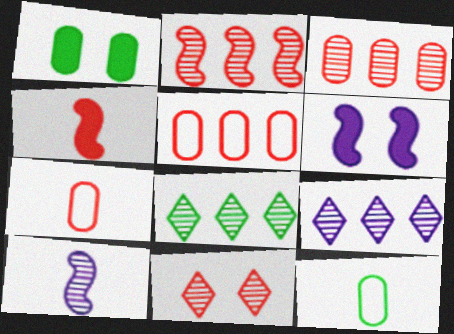[[4, 5, 11], 
[6, 7, 8]]